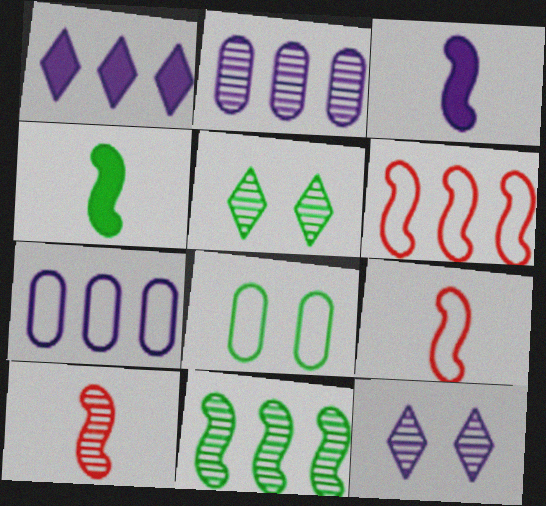[[1, 8, 10], 
[2, 5, 10], 
[3, 7, 12]]